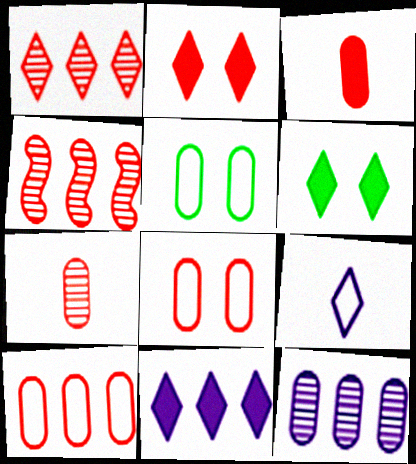[[1, 6, 9], 
[3, 5, 12]]